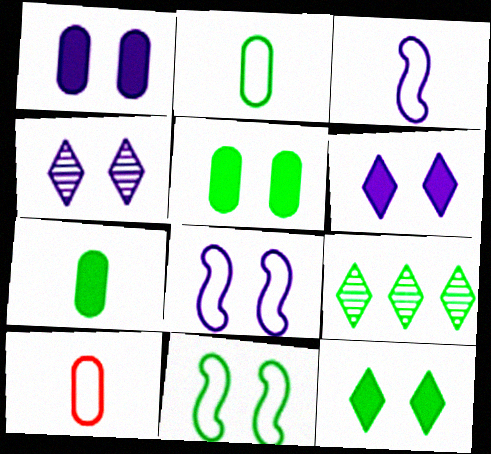[[1, 4, 8], 
[7, 9, 11]]